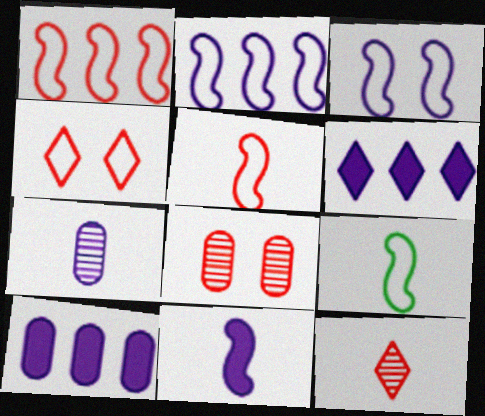[[1, 3, 9], 
[3, 6, 7], 
[6, 8, 9]]